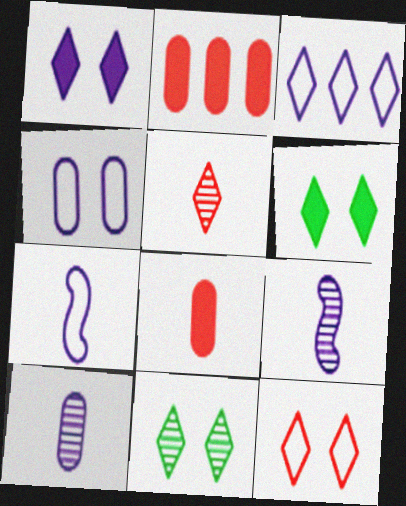[[1, 11, 12], 
[2, 7, 11], 
[3, 4, 7], 
[3, 5, 6]]